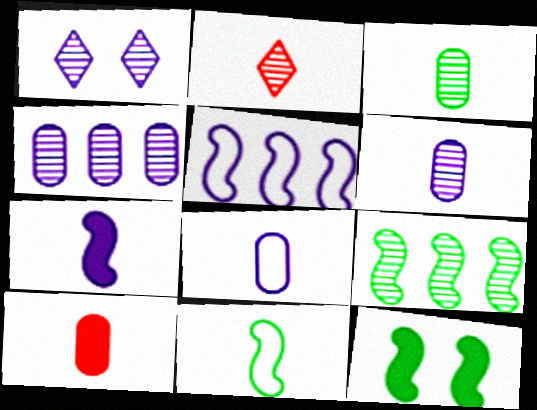[[3, 8, 10], 
[9, 11, 12]]